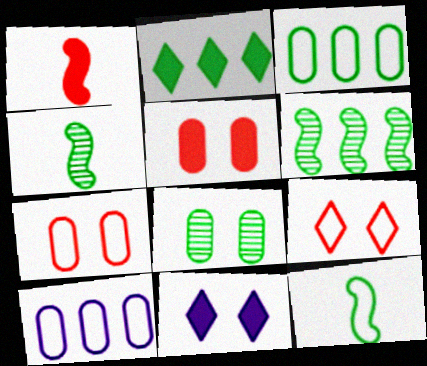[[2, 3, 6], 
[2, 8, 12], 
[9, 10, 12]]